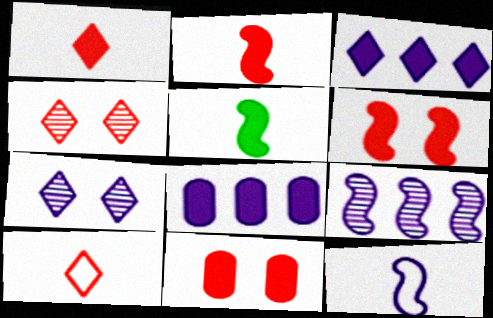[[3, 5, 11], 
[7, 8, 12]]